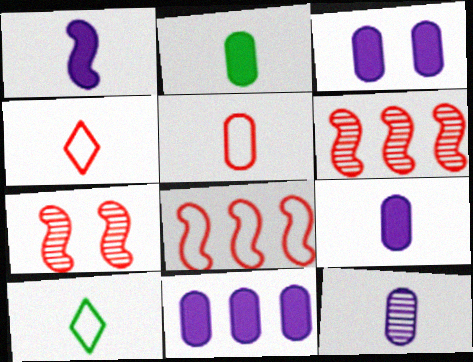[[2, 5, 12], 
[3, 6, 10], 
[3, 9, 11], 
[7, 10, 11]]